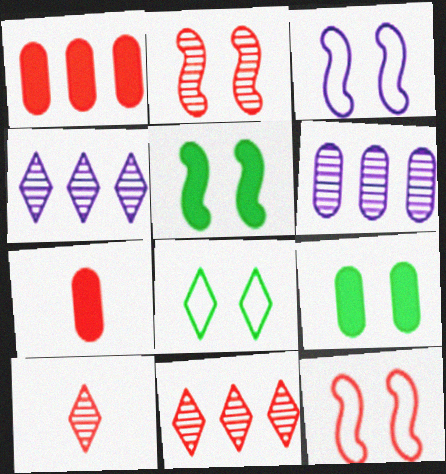[[1, 10, 12], 
[2, 3, 5], 
[7, 11, 12]]